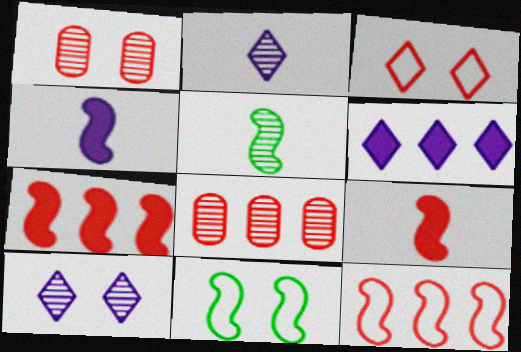[[3, 8, 9], 
[5, 8, 10]]